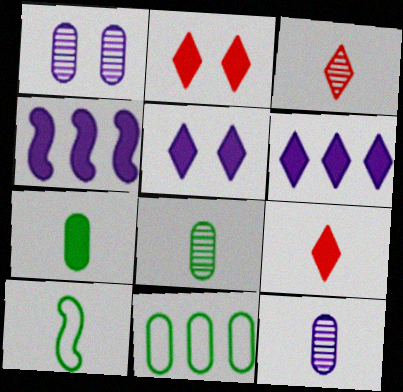[[2, 4, 7], 
[9, 10, 12]]